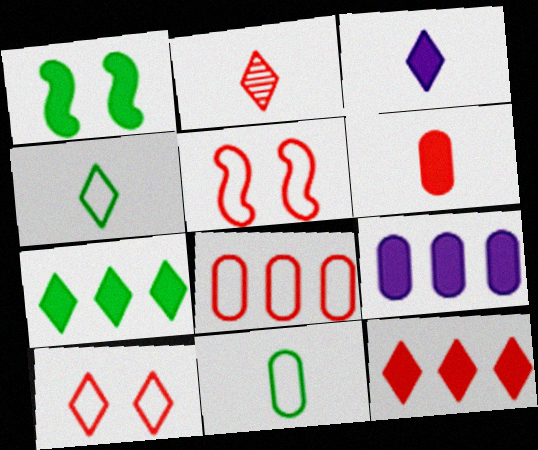[[2, 3, 4], 
[2, 10, 12]]